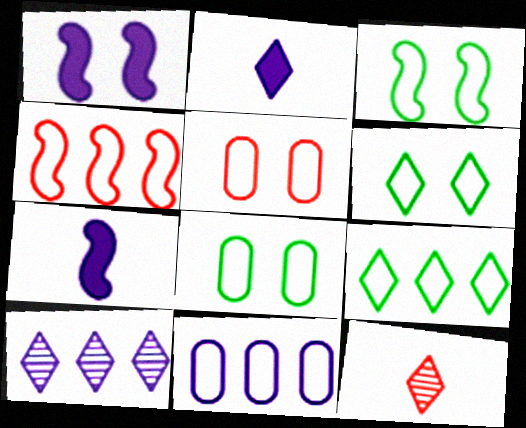[[3, 6, 8], 
[4, 9, 11]]